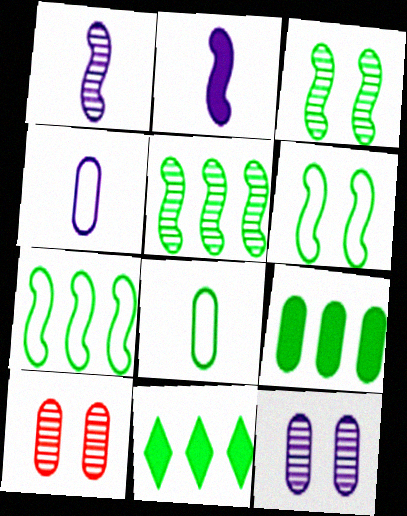[[3, 8, 11], 
[4, 9, 10]]